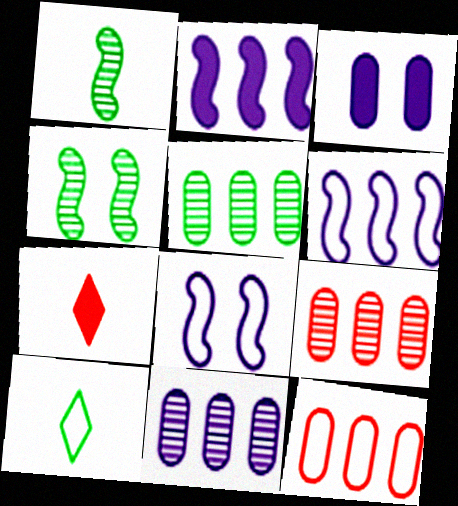[[5, 7, 8], 
[5, 9, 11], 
[8, 10, 12]]